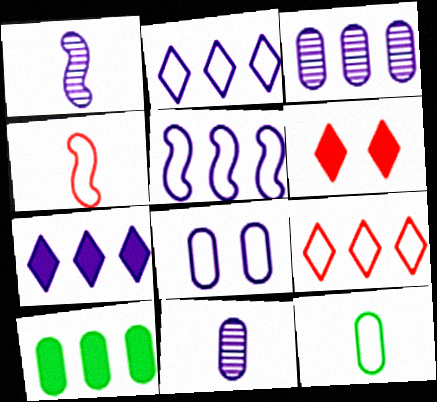[[1, 7, 8], 
[3, 5, 7]]